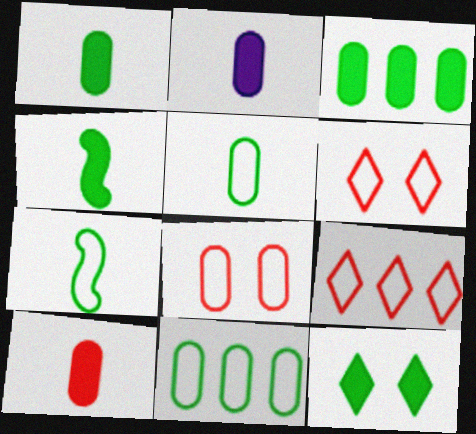[[1, 2, 10], 
[3, 4, 12]]